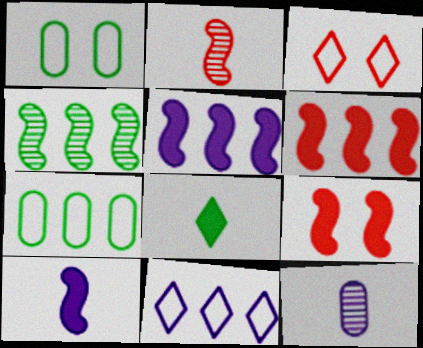[[1, 4, 8]]